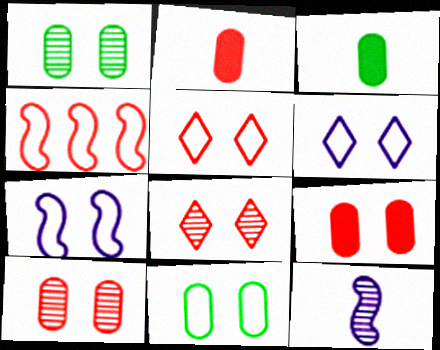[[2, 4, 8], 
[5, 7, 11]]